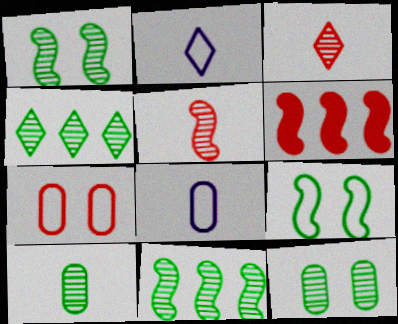[[1, 4, 10], 
[2, 6, 12], 
[3, 6, 7]]